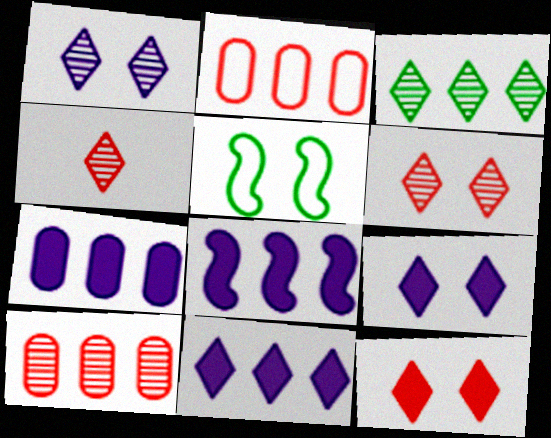[[1, 3, 4], 
[2, 3, 8], 
[4, 5, 7], 
[7, 8, 11]]